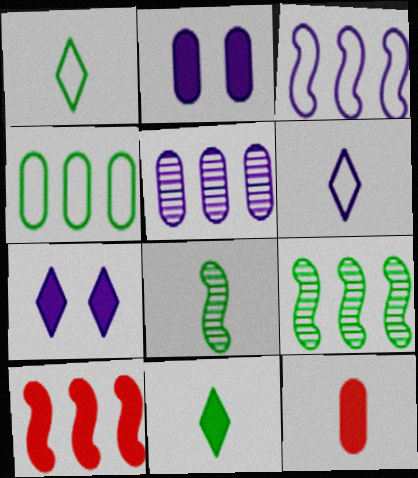[[2, 10, 11], 
[3, 9, 10], 
[6, 8, 12]]